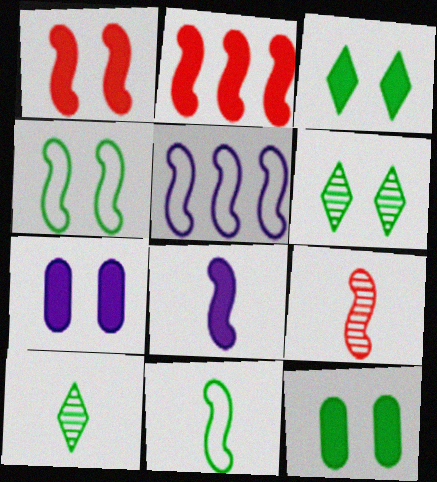[[1, 3, 7], 
[4, 6, 12], 
[8, 9, 11]]